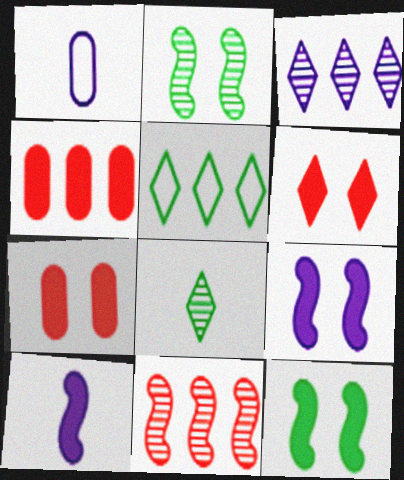[[1, 3, 9]]